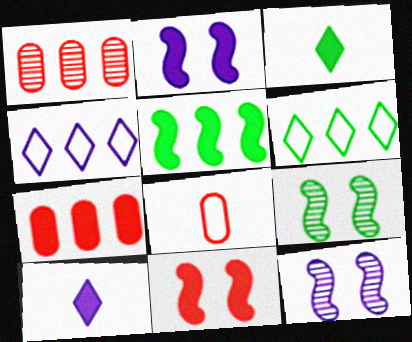[[1, 4, 5], 
[2, 3, 7]]